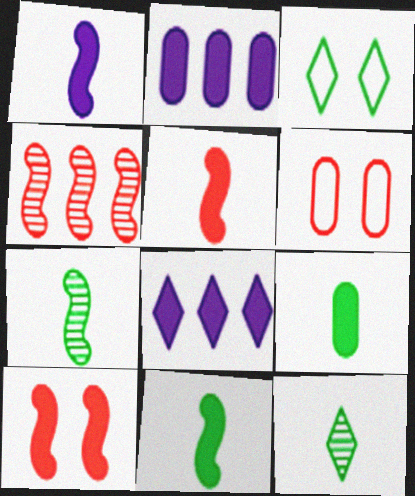[[1, 5, 11], 
[6, 7, 8], 
[8, 9, 10]]